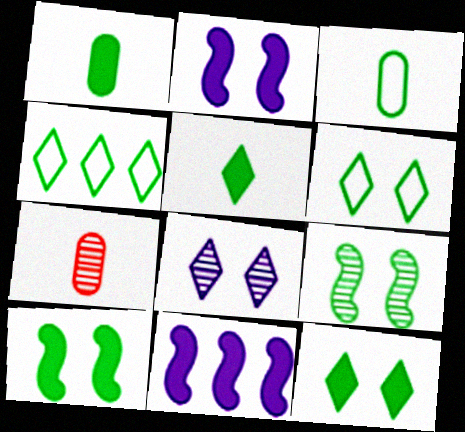[[1, 4, 9], 
[2, 4, 7], 
[6, 7, 11]]